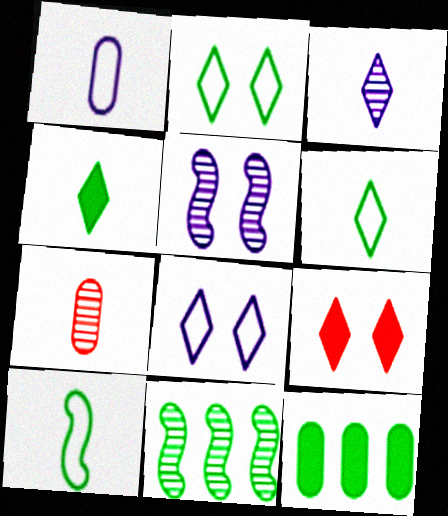[[1, 9, 11]]